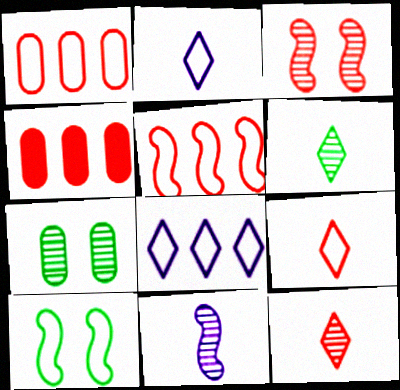[[1, 2, 10], 
[3, 4, 9]]